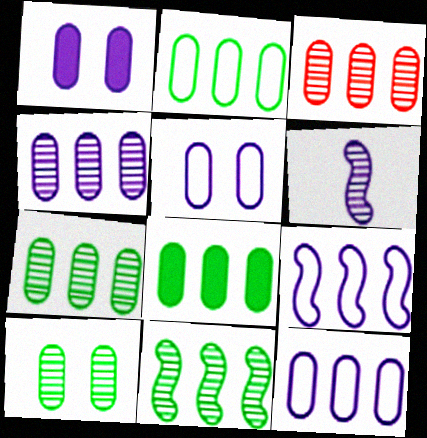[[2, 7, 8], 
[3, 4, 7], 
[3, 8, 12]]